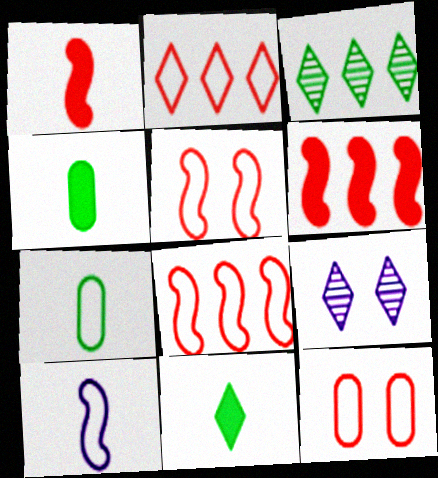[[2, 9, 11], 
[4, 8, 9], 
[6, 7, 9]]